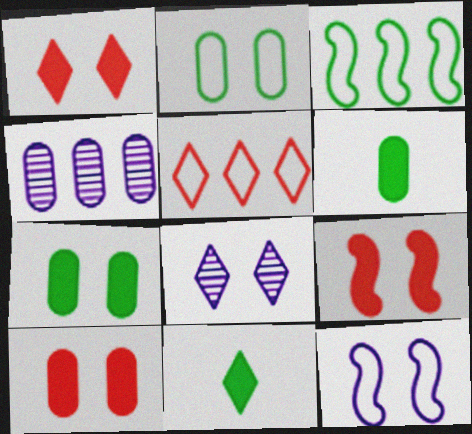[[1, 9, 10], 
[2, 8, 9], 
[5, 8, 11]]